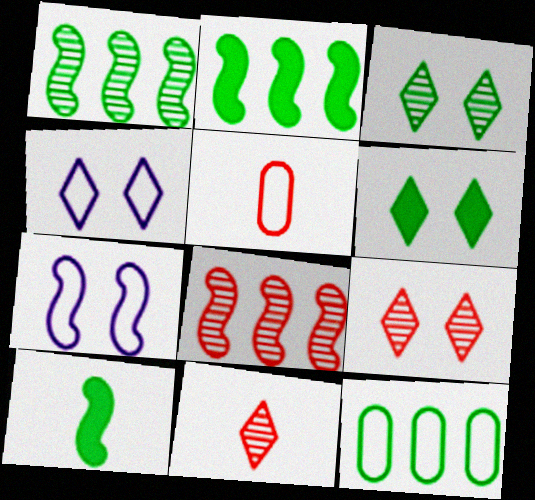[[3, 10, 12], 
[4, 6, 9], 
[7, 8, 10]]